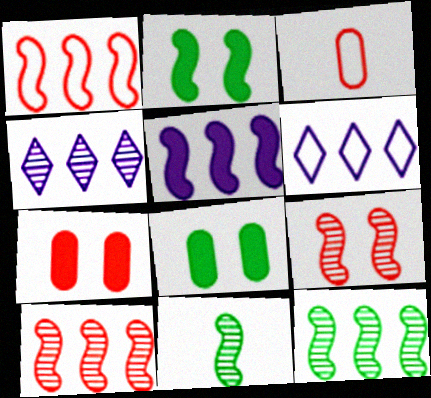[[1, 5, 12], 
[2, 3, 4], 
[6, 7, 11]]